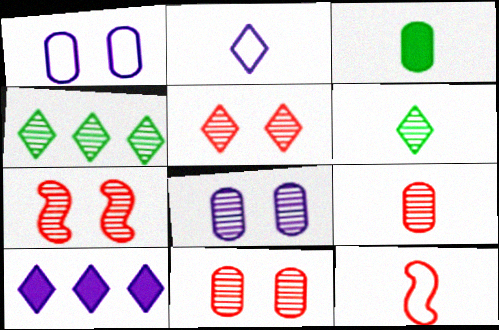[[5, 7, 11]]